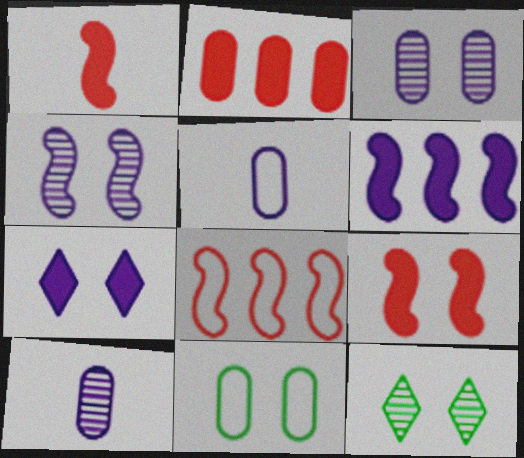[[2, 10, 11]]